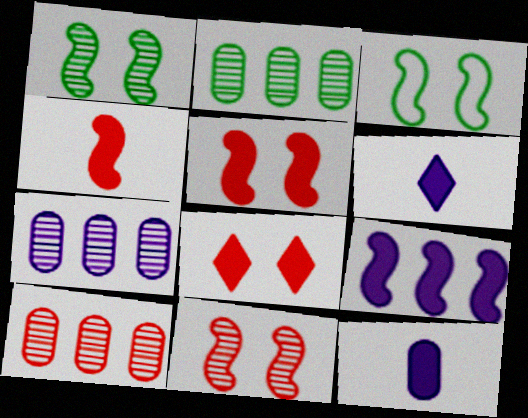[[2, 7, 10], 
[3, 6, 10]]